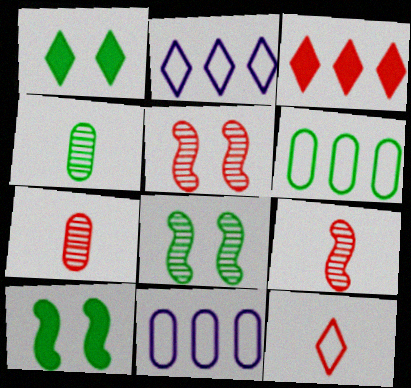[[1, 9, 11], 
[2, 7, 10]]